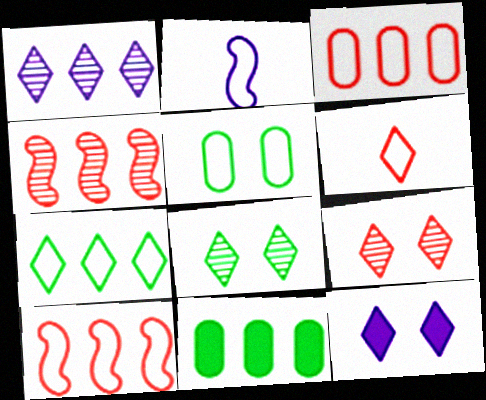[[1, 10, 11], 
[2, 9, 11]]